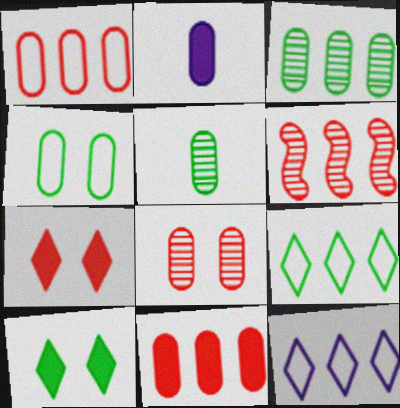[]